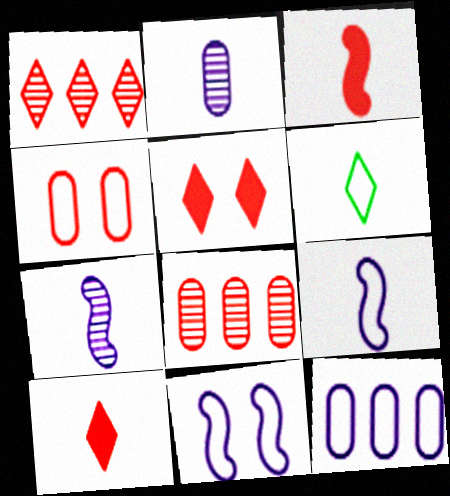[[1, 3, 4], 
[2, 3, 6]]